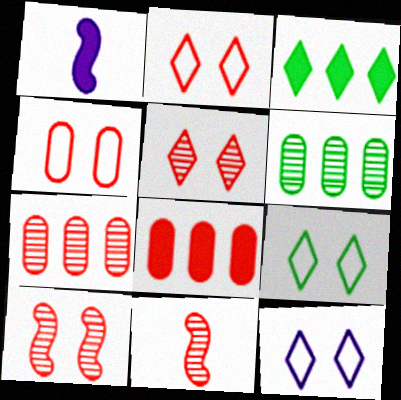[[1, 2, 6], 
[1, 7, 9], 
[2, 8, 11], 
[2, 9, 12], 
[5, 7, 11]]